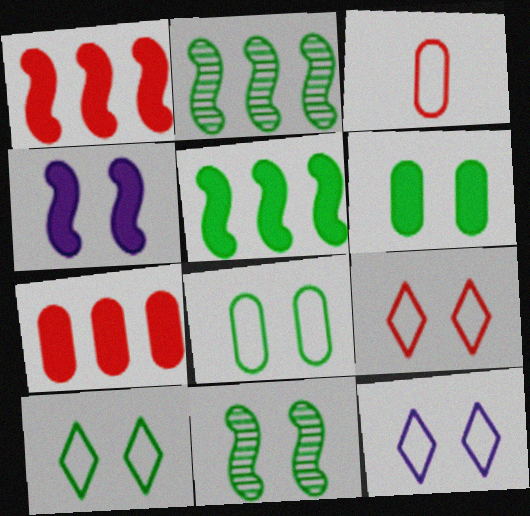[[6, 10, 11], 
[9, 10, 12]]